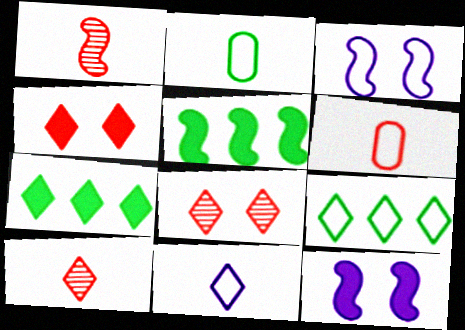[[1, 3, 5], 
[3, 6, 9], 
[7, 8, 11]]